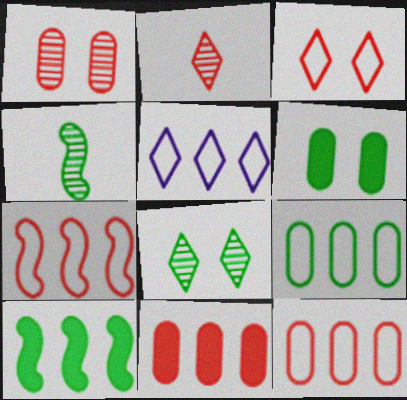[[5, 7, 9]]